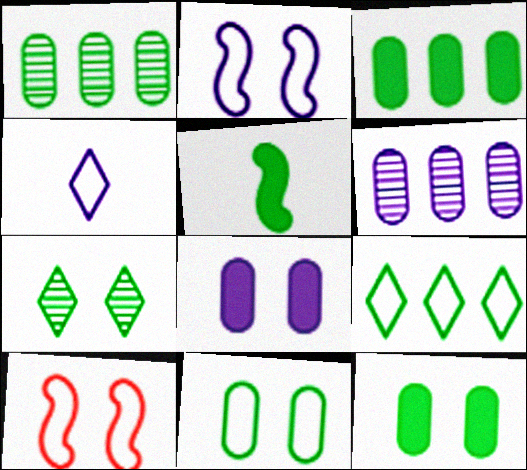[[7, 8, 10]]